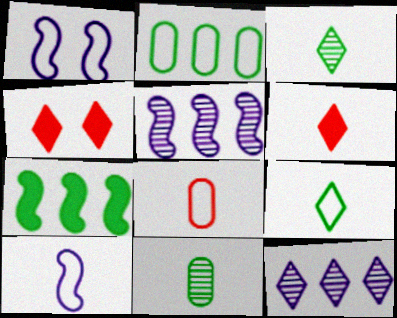[[4, 9, 12], 
[6, 10, 11], 
[8, 9, 10]]